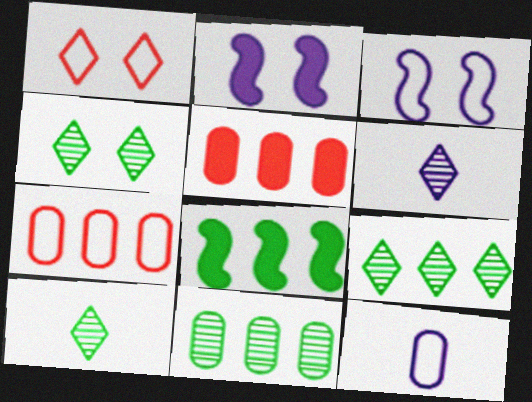[[2, 7, 10], 
[3, 5, 10], 
[4, 9, 10]]